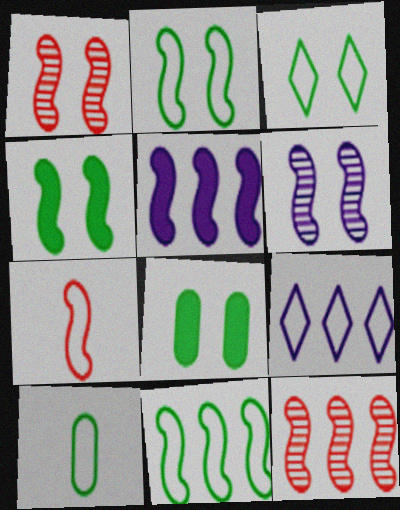[[3, 10, 11], 
[5, 11, 12]]